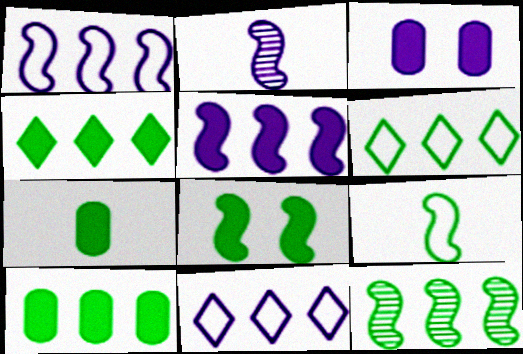[[2, 3, 11], 
[4, 7, 8], 
[6, 10, 12], 
[8, 9, 12]]